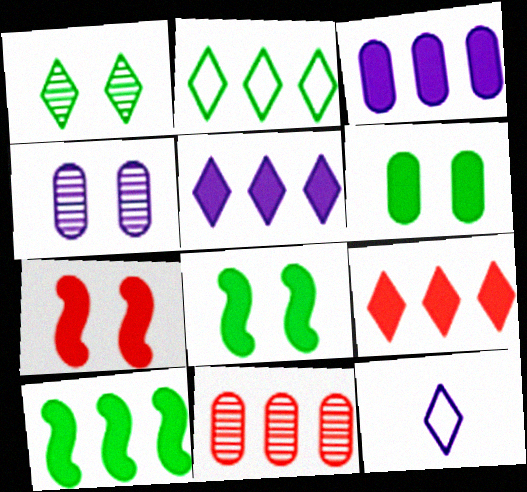[[1, 9, 12], 
[3, 9, 10], 
[8, 11, 12]]